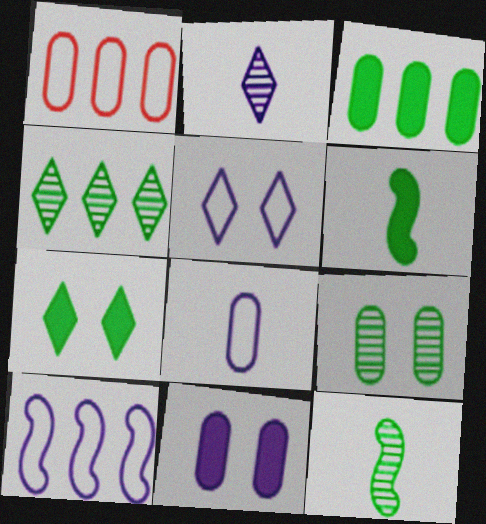[[2, 10, 11], 
[3, 6, 7], 
[4, 9, 12], 
[5, 8, 10]]